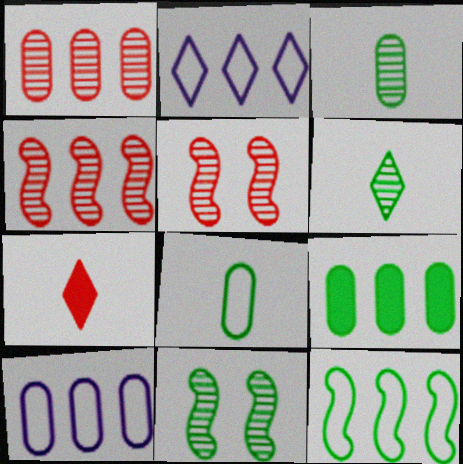[[1, 9, 10], 
[2, 4, 9], 
[7, 10, 11]]